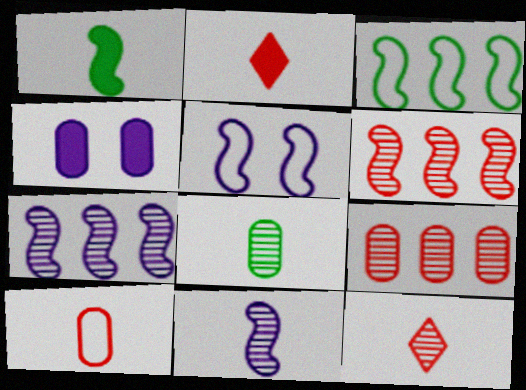[[1, 5, 6], 
[3, 4, 12], 
[8, 11, 12]]